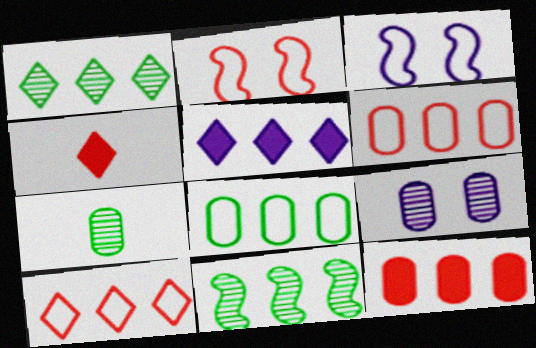[[1, 5, 10], 
[2, 5, 7], 
[5, 6, 11]]